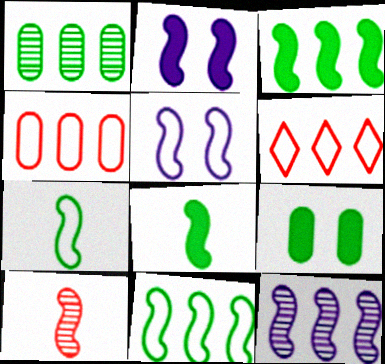[[2, 10, 11], 
[3, 5, 10]]